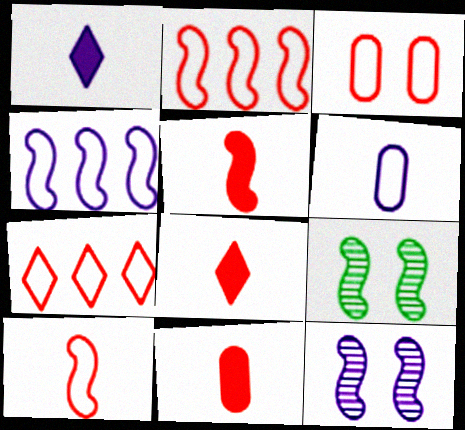[[3, 7, 10], 
[4, 5, 9], 
[5, 8, 11]]